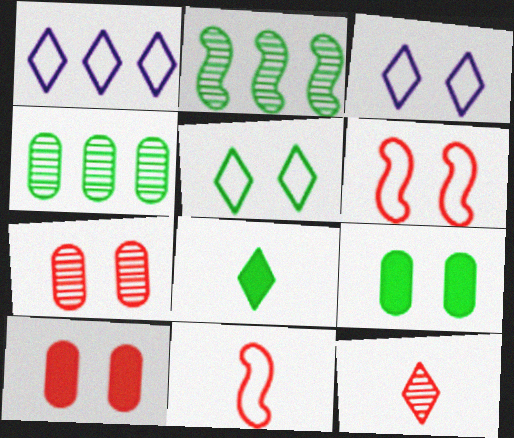[]